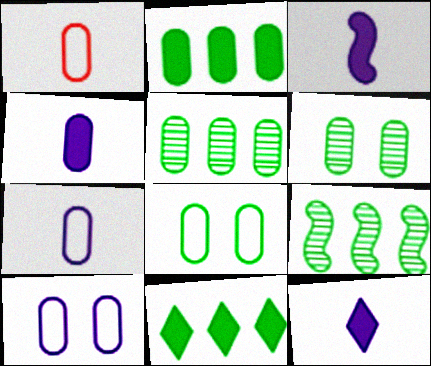[[3, 4, 12]]